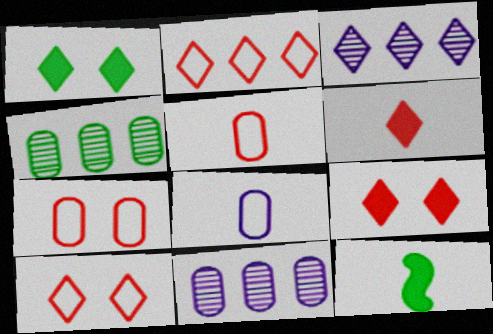[[3, 7, 12], 
[10, 11, 12]]